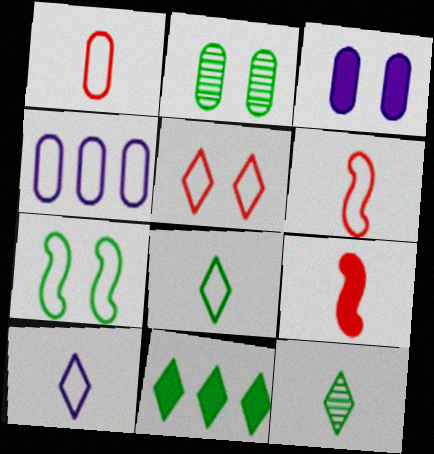[[3, 9, 11]]